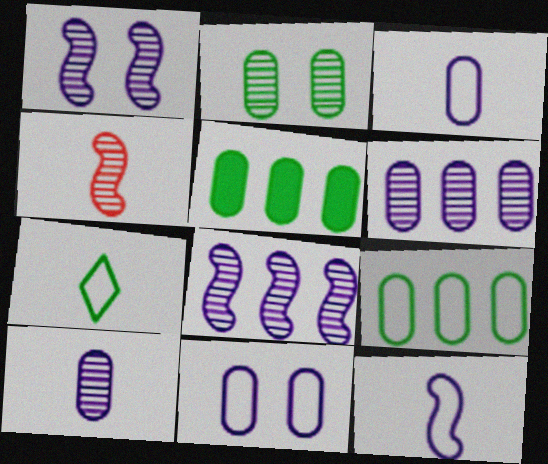[]